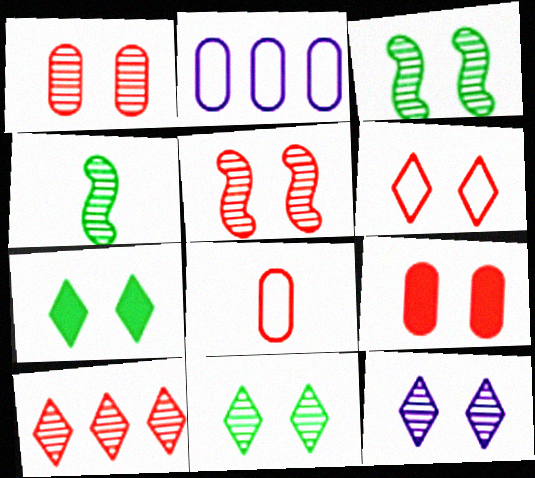[[1, 3, 12], 
[5, 6, 9], 
[6, 7, 12]]